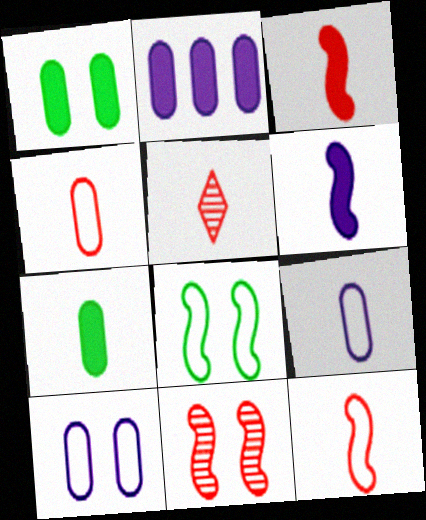[[2, 5, 8], 
[3, 4, 5]]